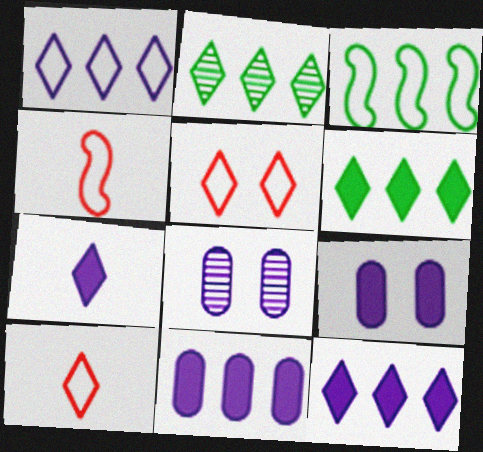[[2, 4, 9], 
[2, 5, 7], 
[4, 6, 8]]